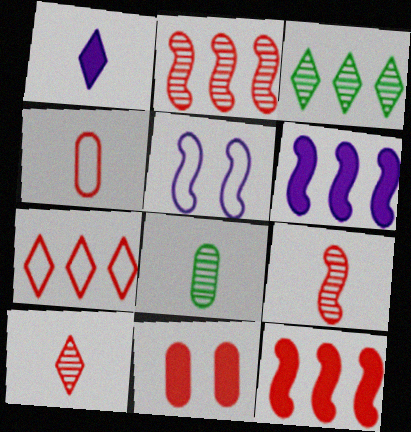[[7, 9, 11]]